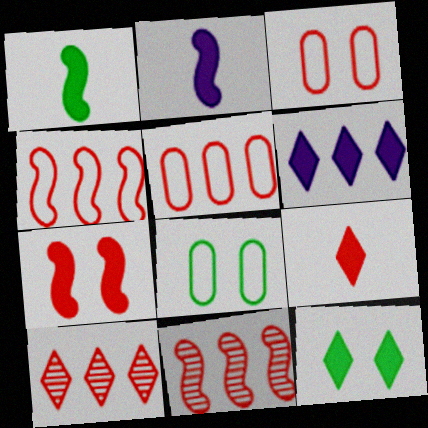[[2, 8, 10], 
[3, 9, 11], 
[6, 9, 12]]